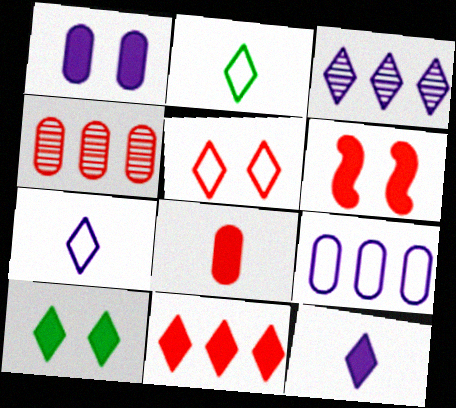[[1, 6, 10], 
[6, 8, 11], 
[10, 11, 12]]